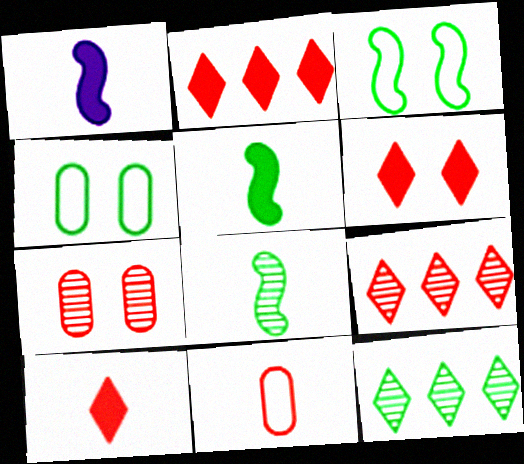[[1, 4, 9], 
[2, 6, 10], 
[4, 5, 12]]